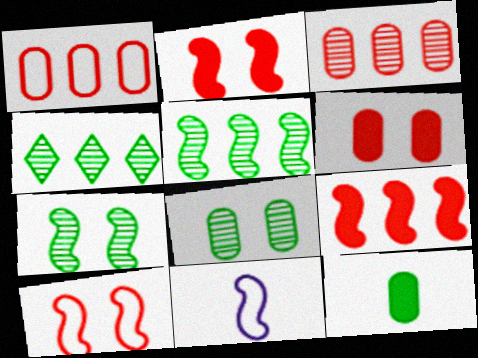[[2, 5, 11], 
[4, 6, 11], 
[7, 9, 11]]